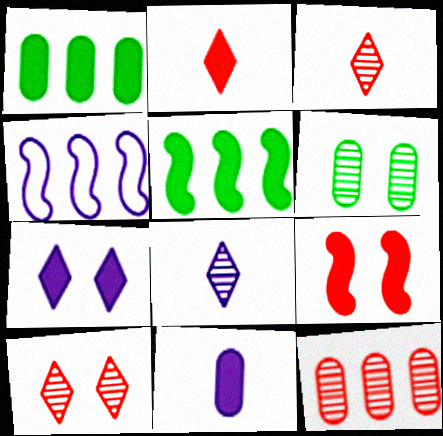[[2, 4, 6]]